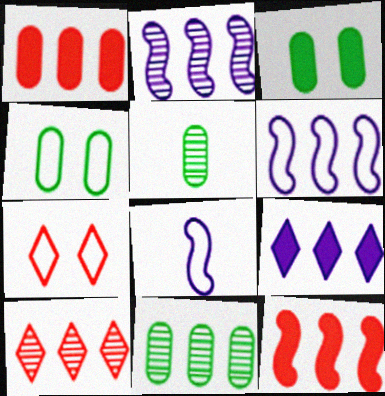[[2, 10, 11], 
[3, 8, 10]]